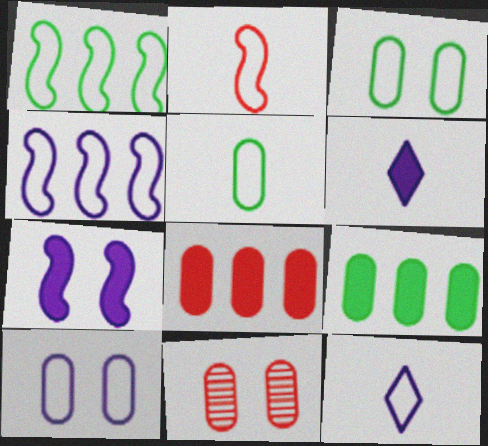[[1, 6, 11], 
[2, 5, 12], 
[4, 10, 12]]